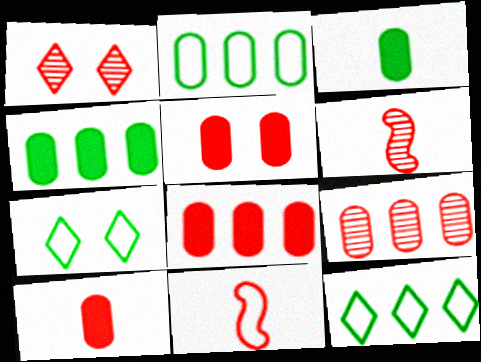[[1, 6, 9], 
[1, 8, 11], 
[5, 8, 10]]